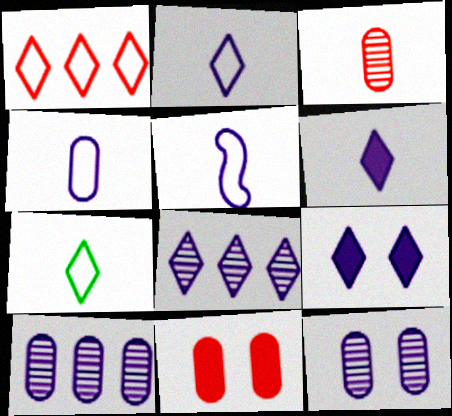[[2, 4, 5], 
[2, 8, 9], 
[5, 9, 10]]